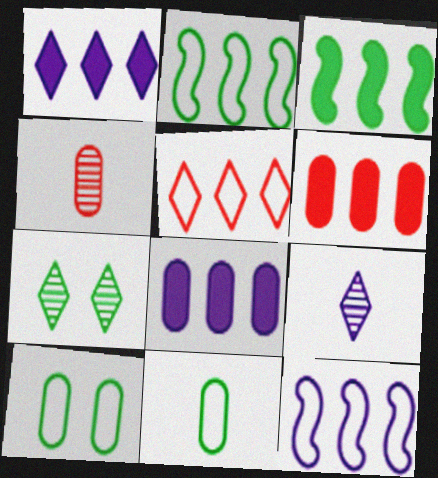[[1, 3, 6], 
[3, 7, 11], 
[4, 8, 10]]